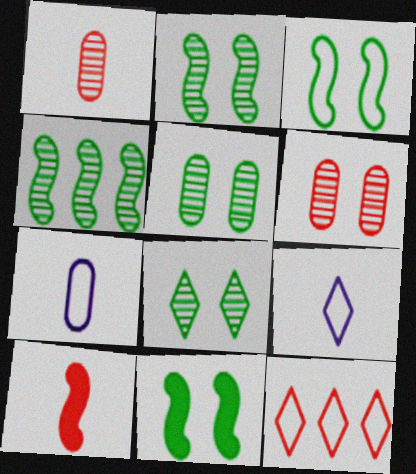[[2, 3, 11], 
[2, 5, 8], 
[3, 7, 12], 
[6, 10, 12]]